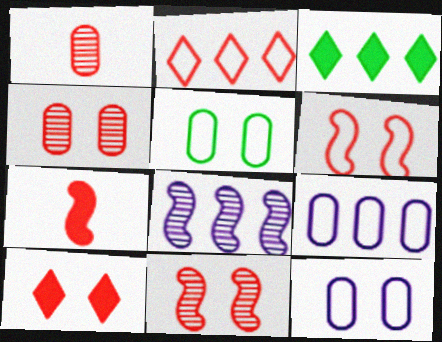[[2, 4, 7], 
[4, 6, 10]]